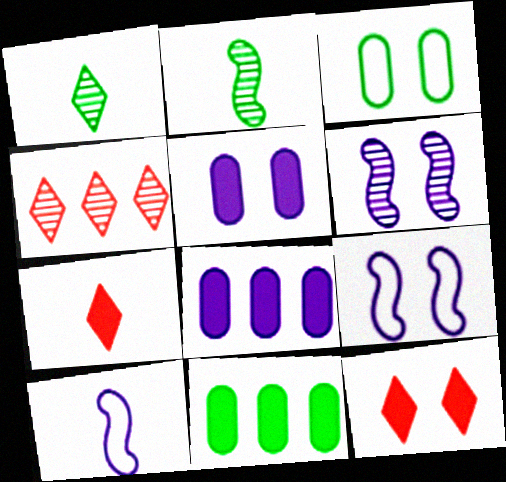[[3, 6, 12]]